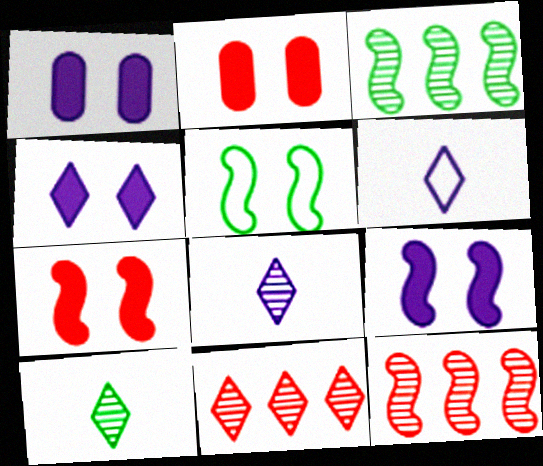[[1, 4, 9], 
[2, 3, 6]]